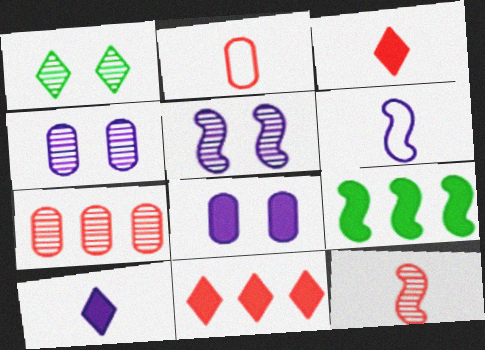[[2, 3, 12], 
[3, 8, 9]]